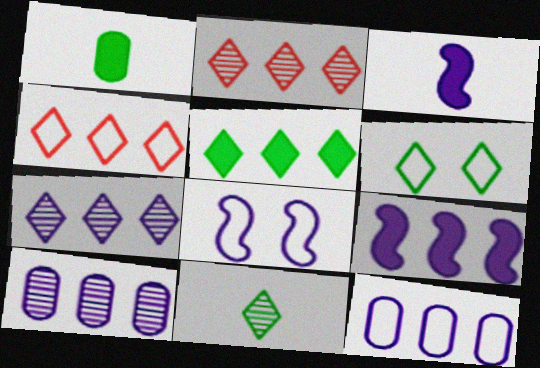[[1, 2, 8], 
[4, 5, 7], 
[5, 6, 11], 
[7, 9, 12]]